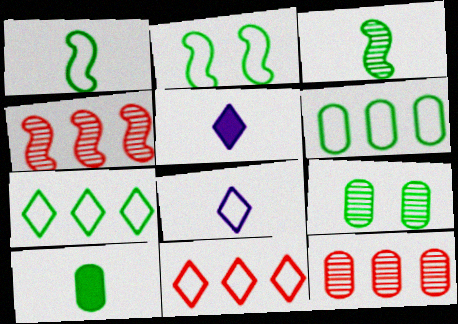[[2, 5, 12], 
[6, 9, 10]]